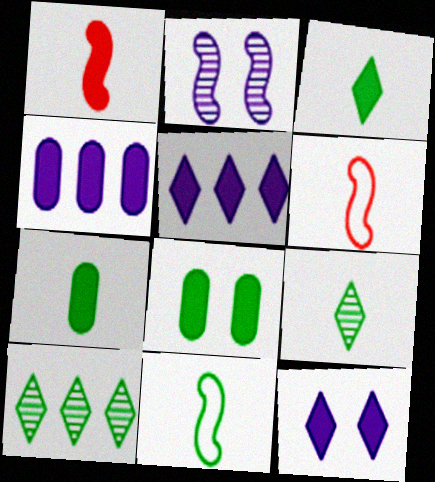[[1, 5, 8], 
[7, 9, 11], 
[8, 10, 11]]